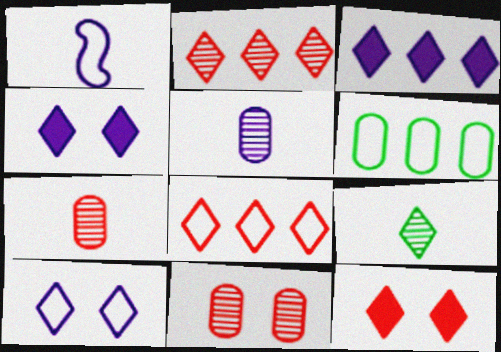[[4, 8, 9]]